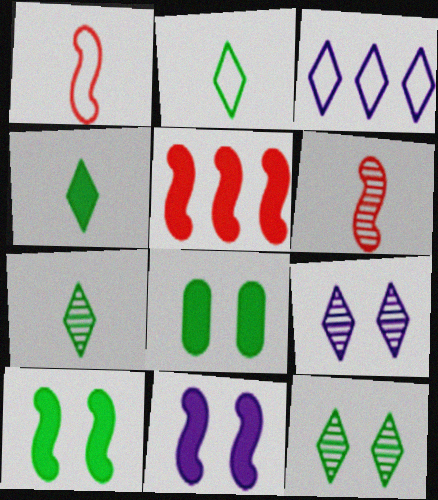[[2, 4, 7], 
[3, 6, 8]]